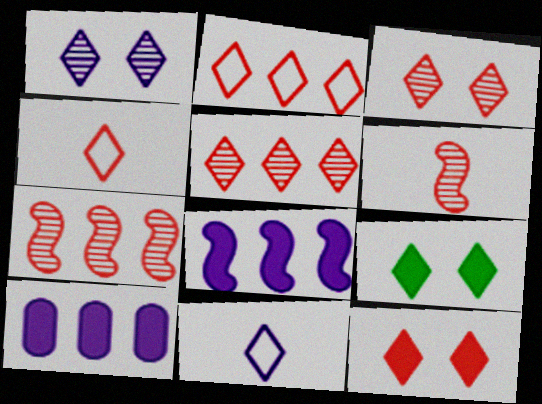[[4, 5, 12], 
[5, 9, 11]]